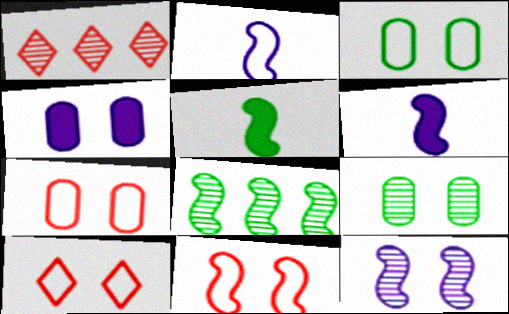[[1, 3, 6], 
[4, 7, 9], 
[6, 8, 11], 
[7, 10, 11]]